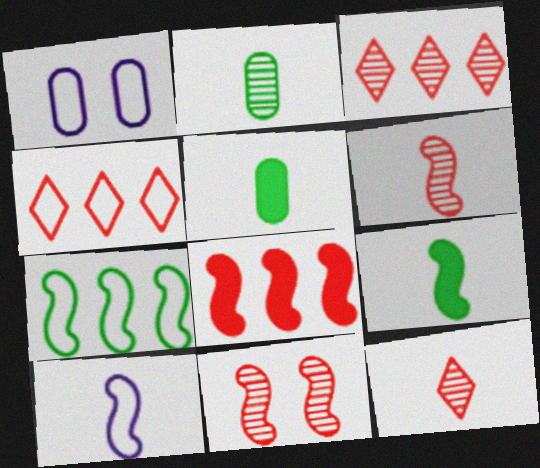[[1, 3, 9], 
[5, 10, 12], 
[6, 9, 10]]